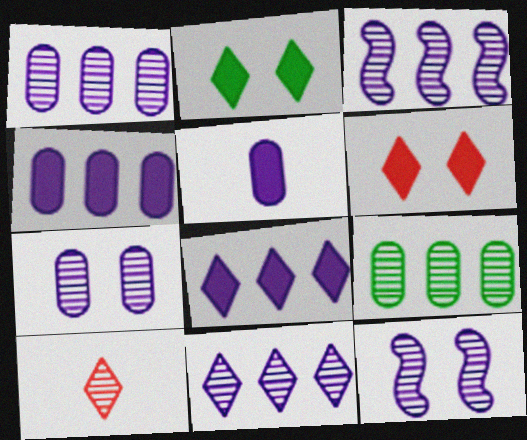[[1, 3, 11], 
[9, 10, 12]]